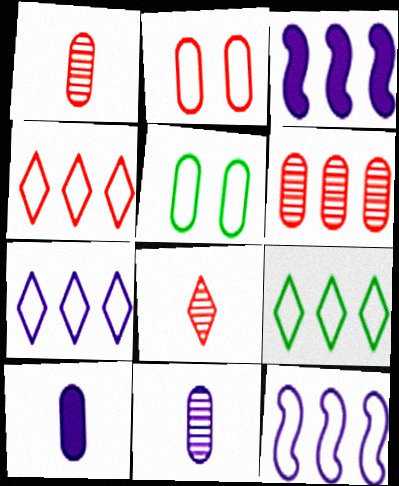[[3, 5, 8], 
[3, 6, 9], 
[4, 7, 9], 
[5, 6, 10]]